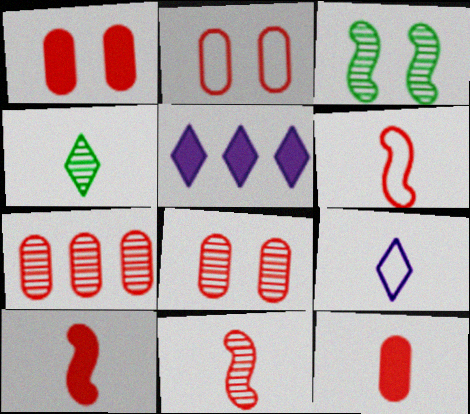[[1, 2, 8], 
[2, 7, 12], 
[6, 10, 11]]